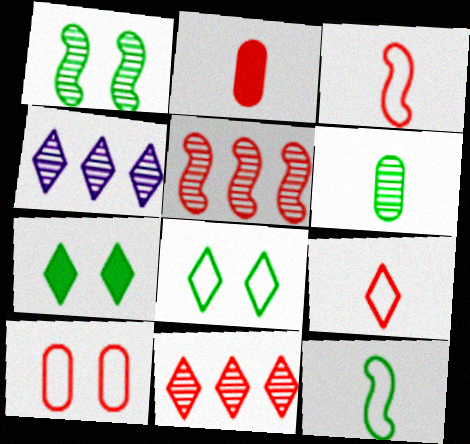[[4, 7, 9]]